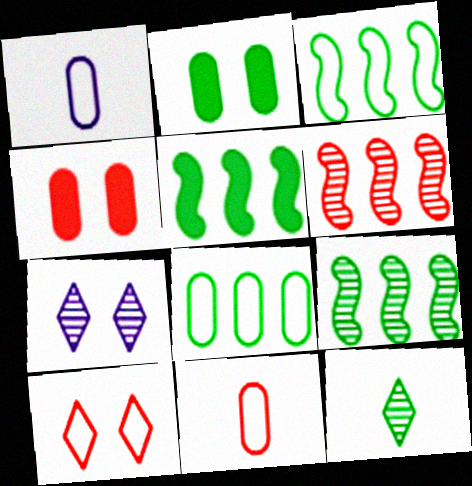[[1, 3, 10], 
[2, 3, 12], 
[3, 5, 9], 
[5, 7, 11]]